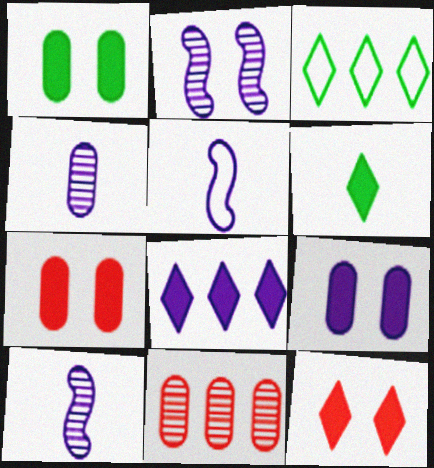[[1, 7, 9], 
[3, 7, 10], 
[6, 8, 12]]